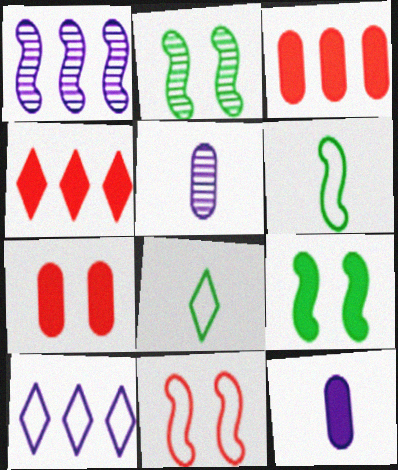[[1, 7, 8], 
[4, 9, 12]]